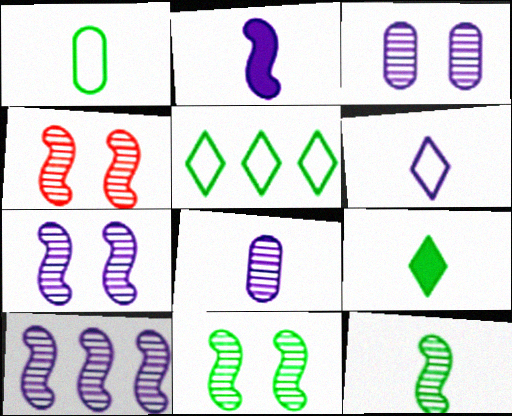[[1, 9, 12], 
[2, 6, 8], 
[4, 7, 11], 
[4, 10, 12]]